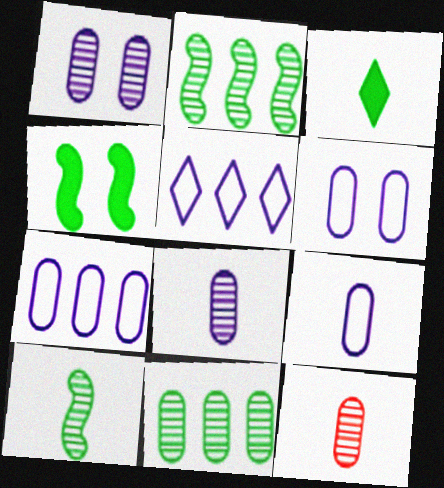[[1, 11, 12], 
[4, 5, 12], 
[6, 7, 9]]